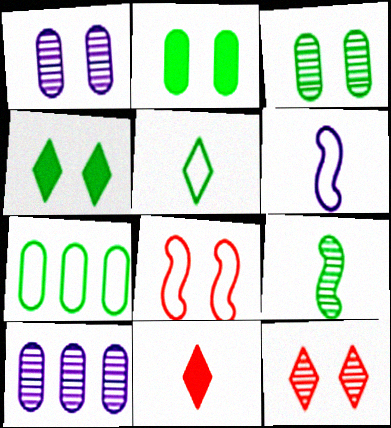[[1, 4, 8], 
[4, 7, 9], 
[9, 10, 12]]